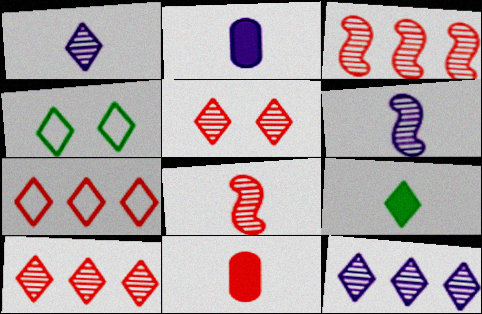[[2, 3, 4]]